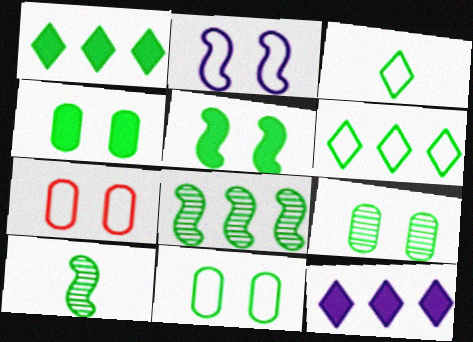[[1, 10, 11], 
[3, 4, 8], 
[4, 6, 10], 
[4, 9, 11], 
[7, 10, 12]]